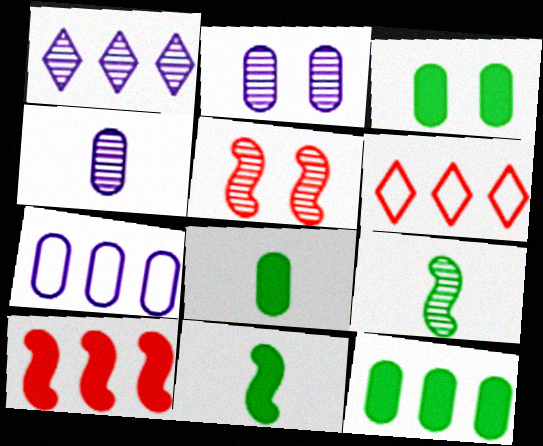[[2, 6, 11], 
[3, 8, 12]]